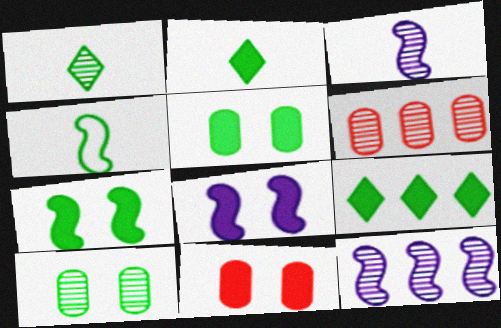[[4, 9, 10]]